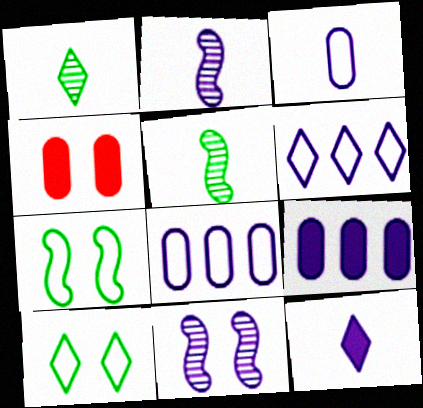[[2, 3, 12], 
[4, 5, 6], 
[4, 10, 11], 
[8, 11, 12]]